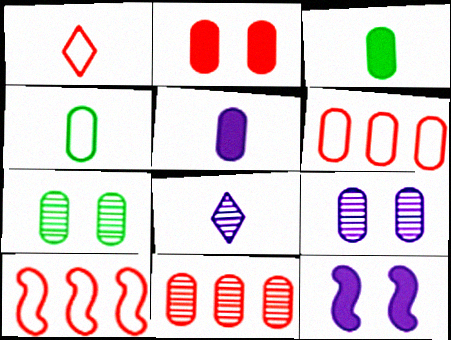[[3, 6, 9], 
[5, 6, 7]]